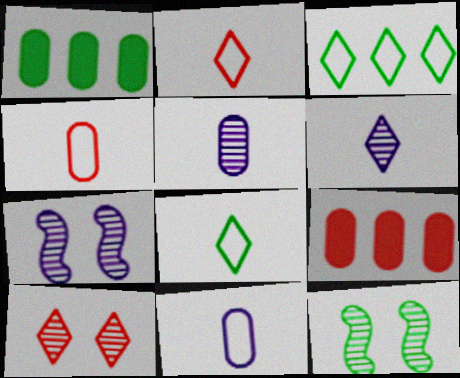[[1, 2, 7], 
[1, 8, 12], 
[7, 8, 9]]